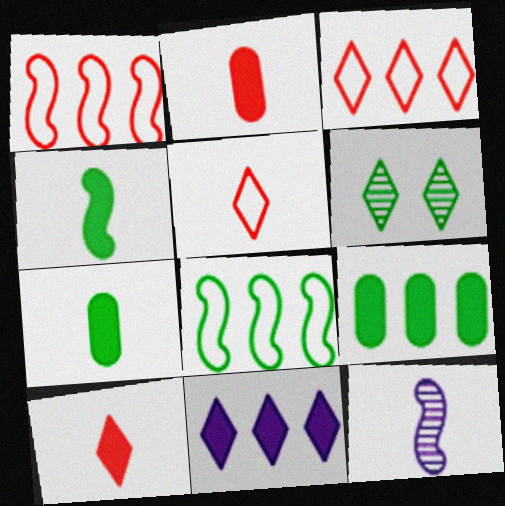[[5, 6, 11], 
[5, 7, 12], 
[6, 7, 8]]